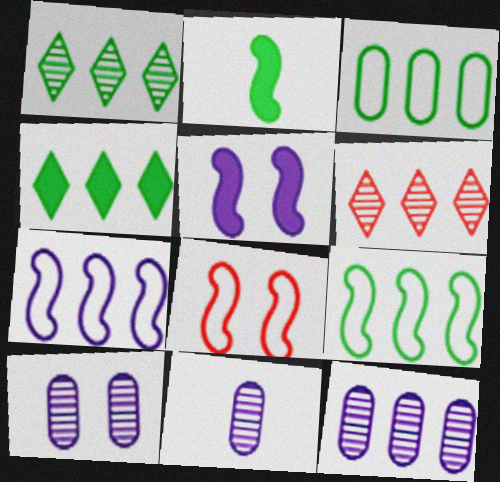[[4, 8, 11], 
[10, 11, 12]]